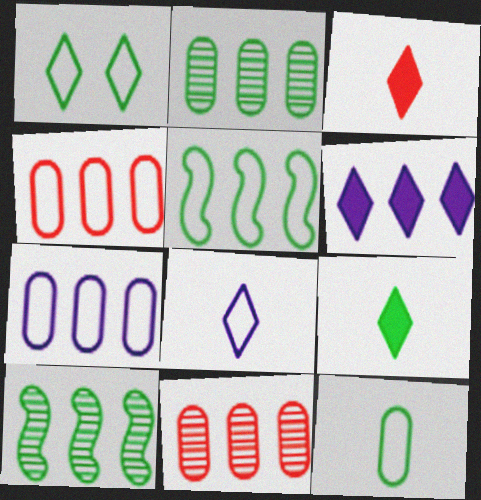[[1, 5, 12], 
[4, 6, 10], 
[5, 6, 11]]